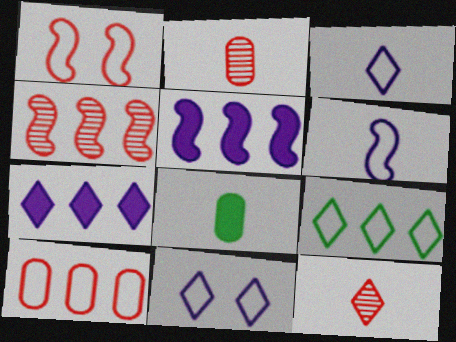[[4, 8, 11], 
[6, 8, 12]]